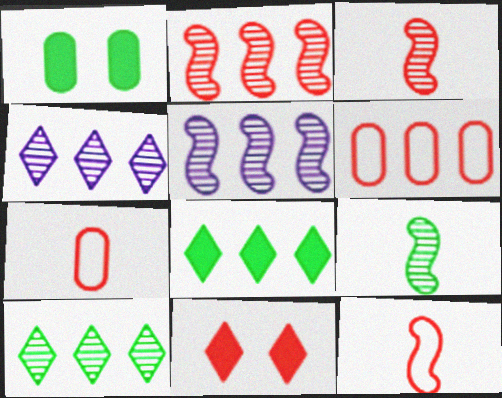[[1, 4, 12], 
[2, 7, 11], 
[3, 6, 11], 
[5, 6, 8]]